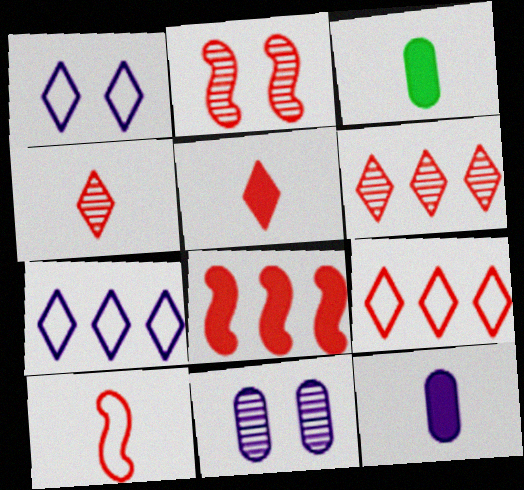[[2, 3, 7], 
[2, 8, 10]]